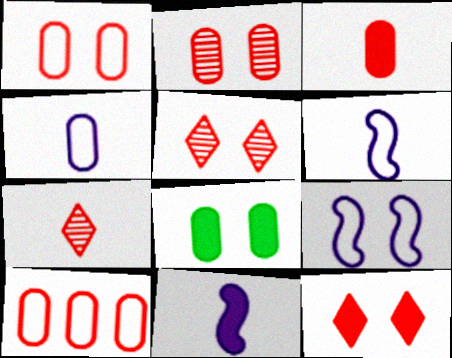[[2, 3, 10], 
[5, 8, 9]]